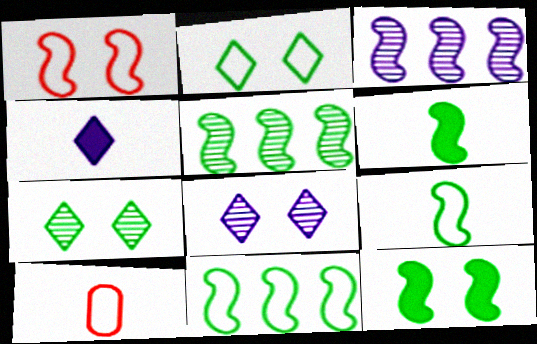[[1, 3, 6], 
[5, 9, 12]]